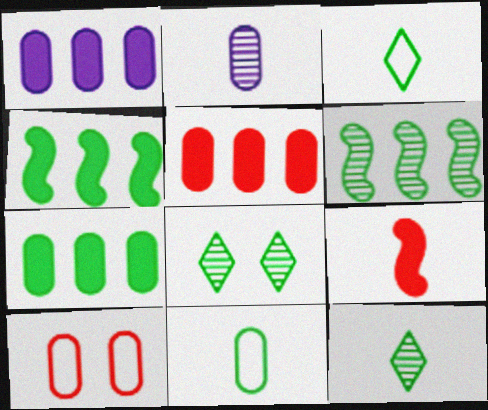[[1, 5, 7], 
[2, 3, 9], 
[2, 7, 10], 
[4, 8, 11]]